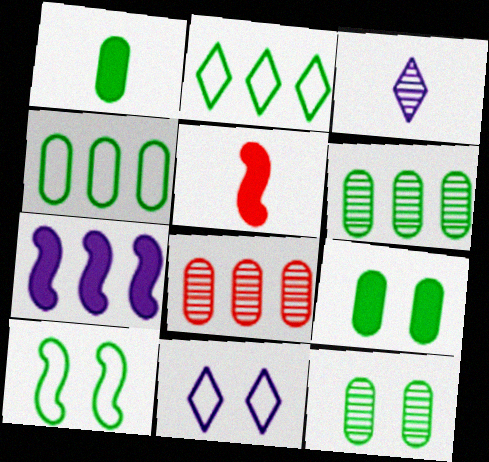[[1, 4, 12], 
[2, 7, 8], 
[5, 6, 11]]